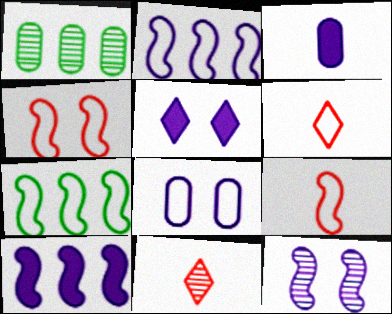[[1, 5, 9], 
[1, 11, 12], 
[3, 5, 10], 
[5, 8, 12], 
[6, 7, 8]]